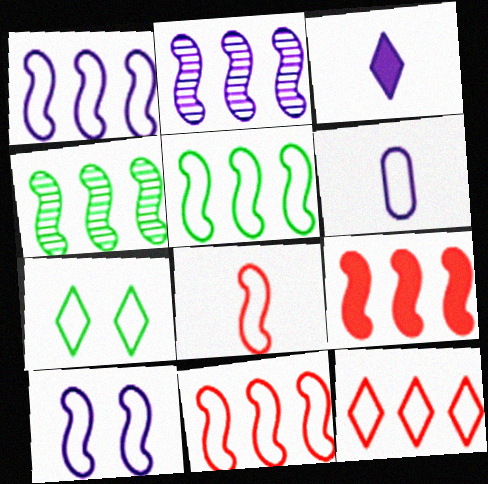[[1, 4, 9], 
[1, 5, 11], 
[2, 5, 9], 
[5, 8, 10], 
[6, 7, 11]]